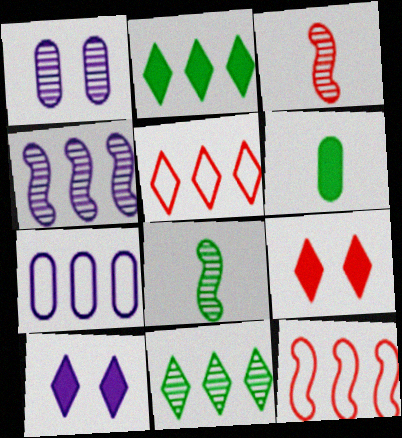[[1, 3, 11], 
[7, 8, 9]]